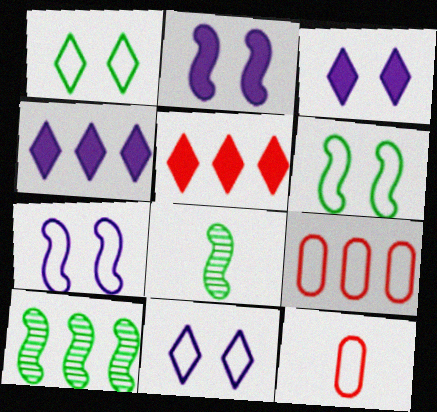[[3, 8, 9], 
[3, 10, 12], 
[4, 9, 10]]